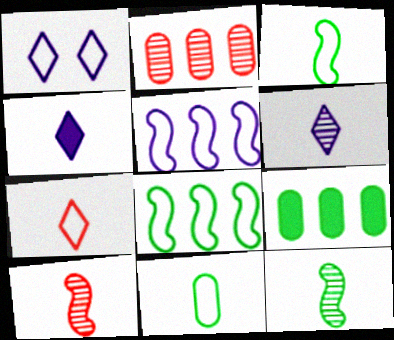[[1, 9, 10], 
[4, 10, 11]]